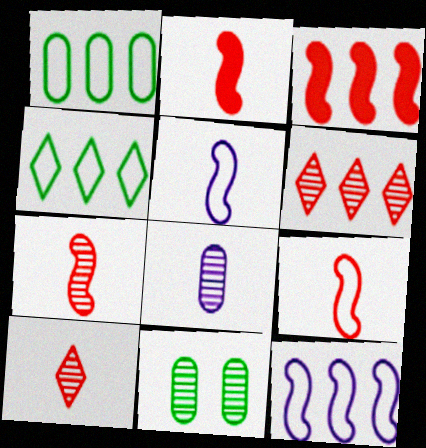[[2, 7, 9]]